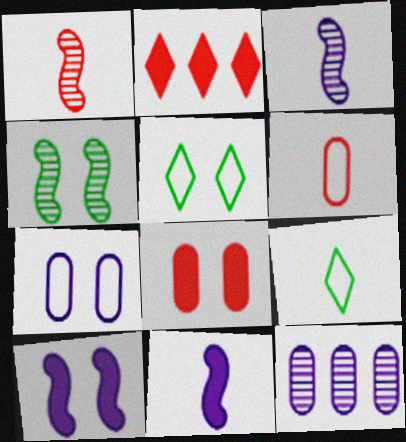[]